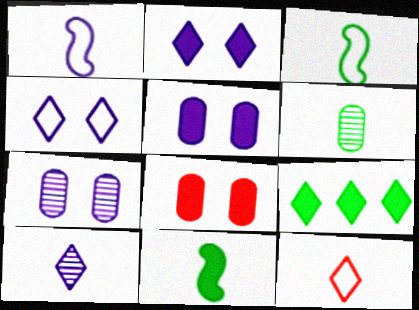[]